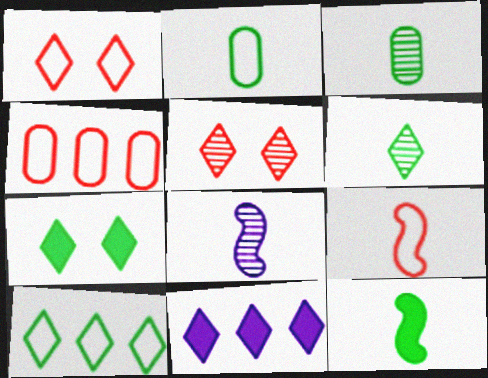[[1, 4, 9], 
[1, 6, 11], 
[2, 6, 12], 
[4, 7, 8], 
[6, 7, 10], 
[8, 9, 12]]